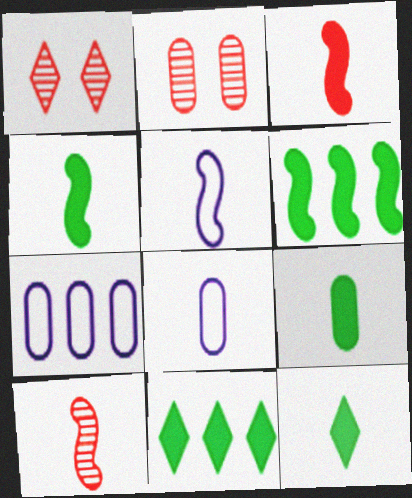[[1, 4, 7], 
[1, 6, 8], 
[2, 5, 11], 
[2, 7, 9], 
[4, 5, 10], 
[4, 9, 12], 
[8, 10, 12]]